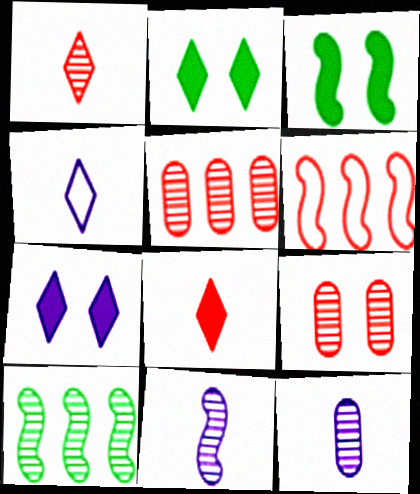[[2, 6, 12], 
[3, 4, 5], 
[3, 6, 11], 
[6, 8, 9]]